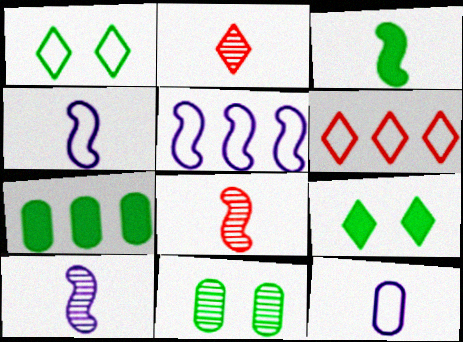[[2, 3, 12], 
[3, 4, 8], 
[3, 7, 9]]